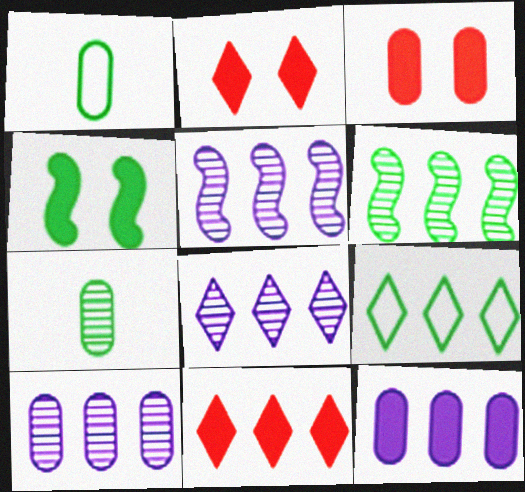[[1, 2, 5], 
[1, 3, 10], 
[4, 7, 9], 
[5, 8, 10], 
[8, 9, 11]]